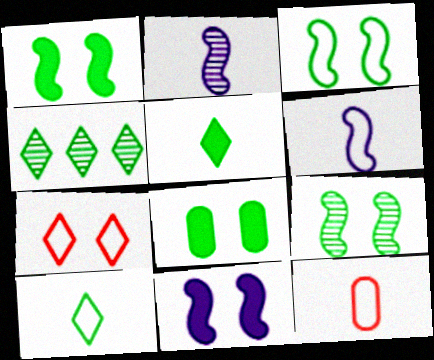[[1, 3, 9], 
[2, 5, 12], 
[4, 11, 12], 
[6, 10, 12]]